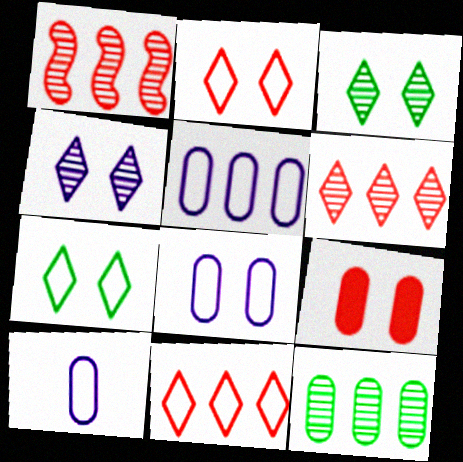[[5, 8, 10], 
[9, 10, 12]]